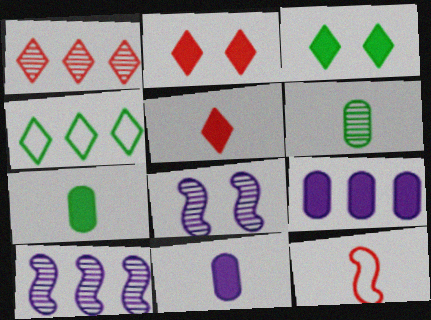[[1, 6, 8]]